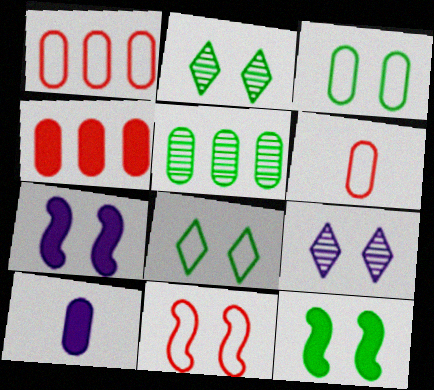[[2, 3, 12]]